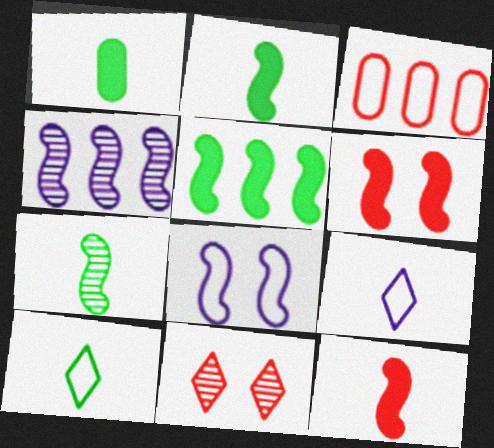[[1, 7, 10], 
[3, 8, 10], 
[3, 11, 12]]